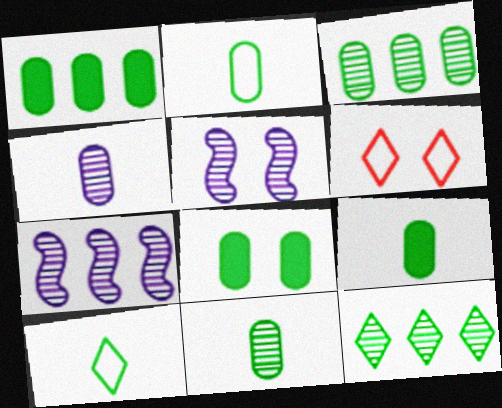[[1, 8, 9], 
[2, 3, 8], 
[2, 9, 11], 
[5, 6, 8], 
[6, 7, 9]]